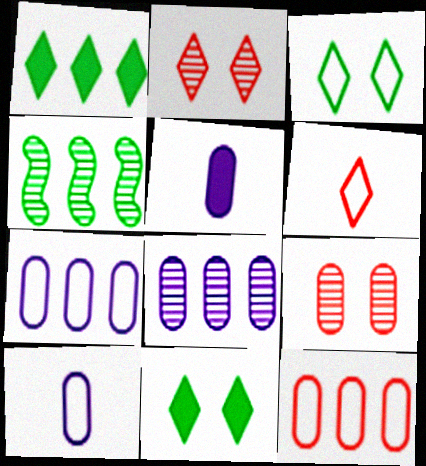[]